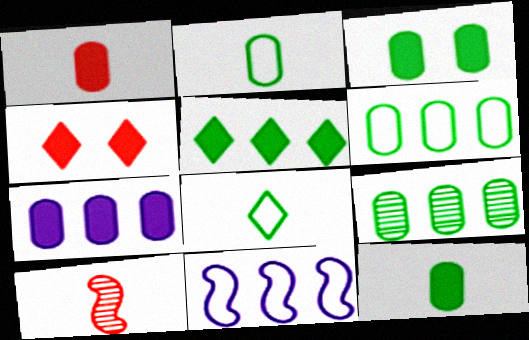[[1, 3, 7], 
[2, 3, 9]]